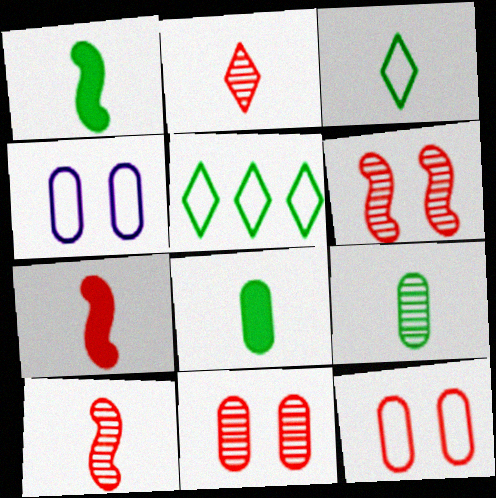[[1, 3, 9]]